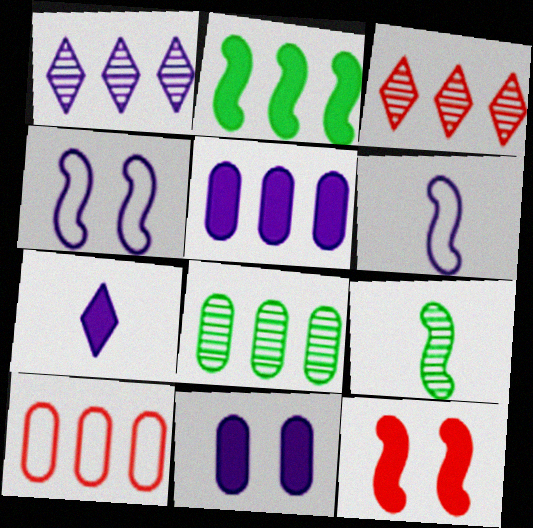[[1, 2, 10], 
[1, 6, 11], 
[5, 8, 10]]